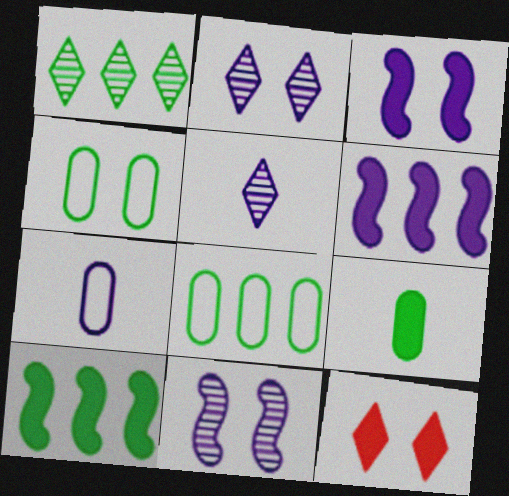[[1, 8, 10], 
[2, 6, 7], 
[4, 11, 12], 
[6, 9, 12]]